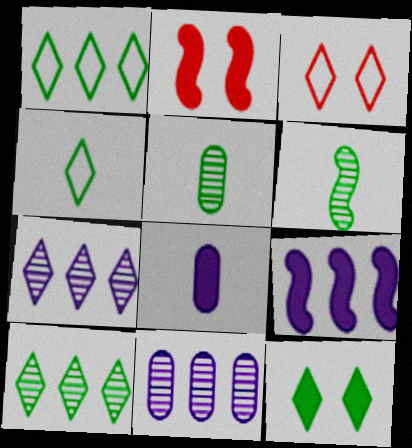[[2, 4, 11], 
[3, 5, 9], 
[4, 10, 12]]